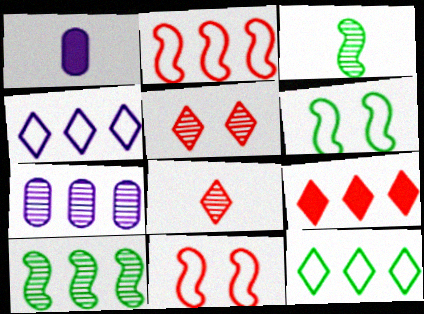[[3, 5, 7]]